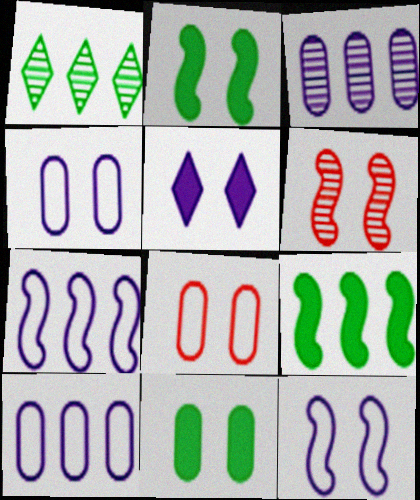[[2, 6, 12]]